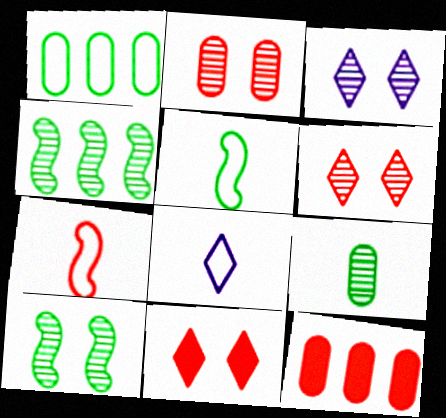[[2, 3, 10], 
[3, 5, 12], 
[6, 7, 12], 
[8, 10, 12]]